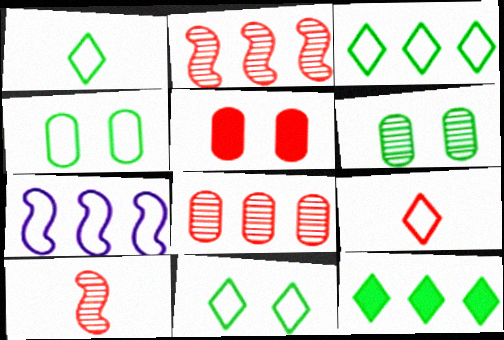[[1, 3, 11], 
[2, 5, 9], 
[4, 7, 9], 
[7, 8, 12]]